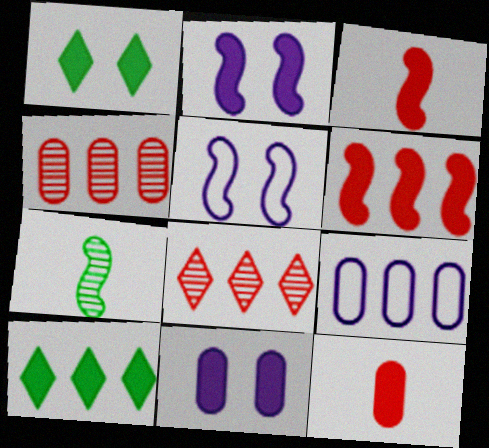[[2, 10, 12], 
[3, 10, 11], 
[5, 6, 7]]